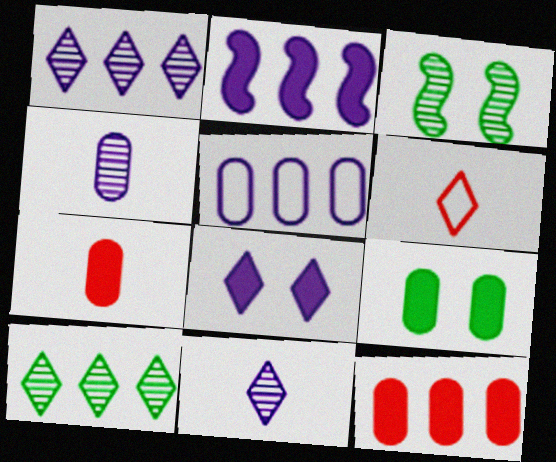[[1, 2, 5], 
[6, 8, 10]]